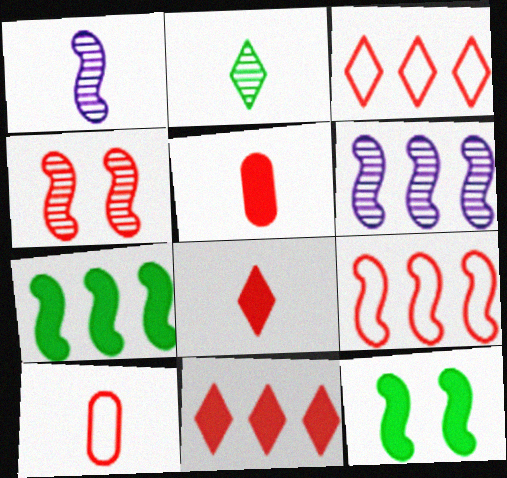[[1, 9, 12], 
[3, 4, 5], 
[4, 10, 11], 
[6, 7, 9]]